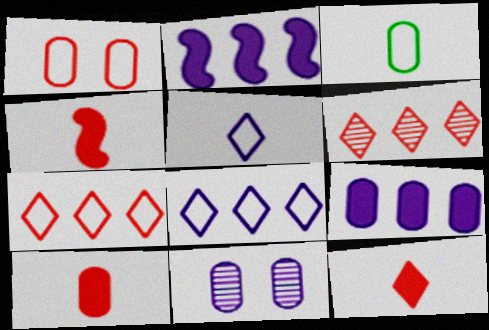[[1, 4, 6], 
[2, 5, 11], 
[4, 10, 12]]